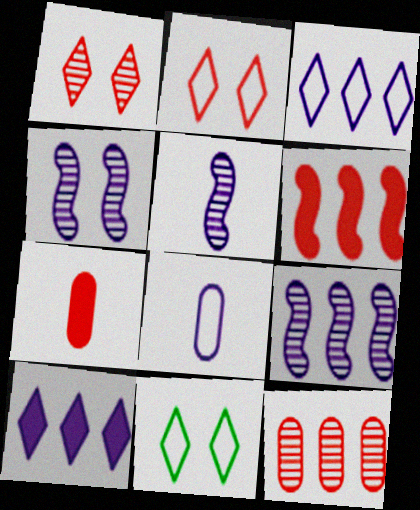[[4, 5, 9], 
[4, 8, 10], 
[7, 9, 11]]